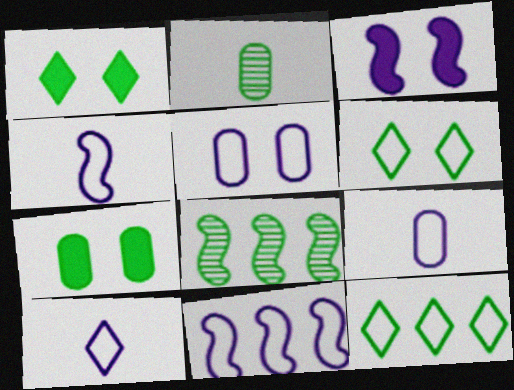[[4, 9, 10], 
[5, 10, 11]]